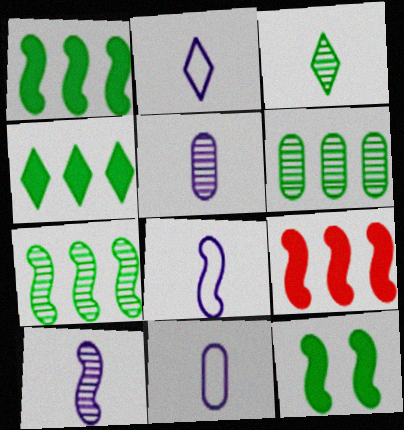[[2, 8, 11]]